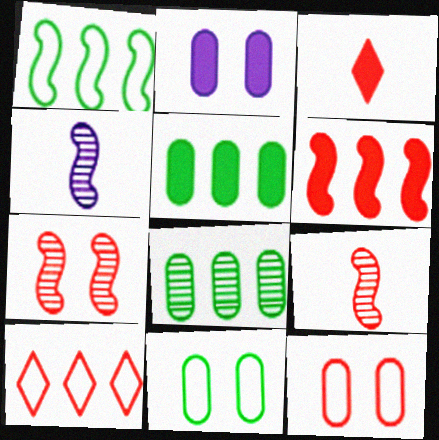[]